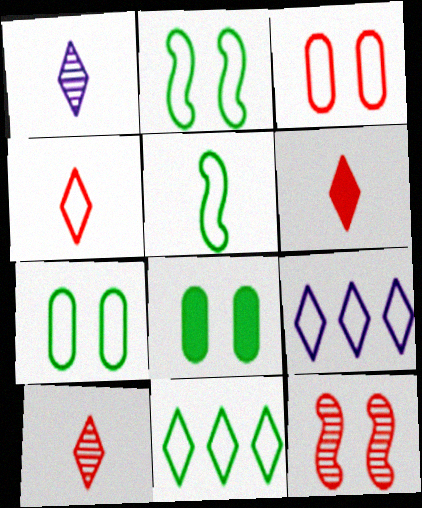[[3, 5, 9], 
[4, 6, 10], 
[5, 7, 11]]